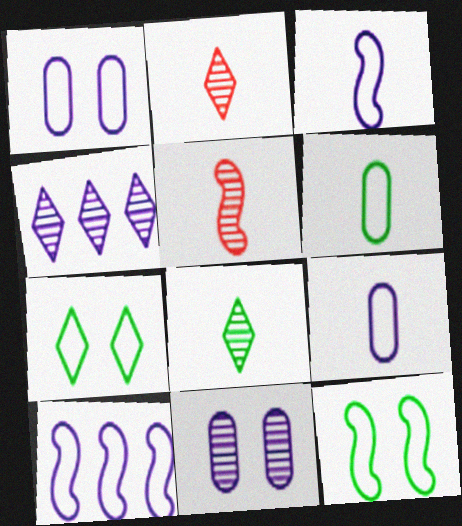[]